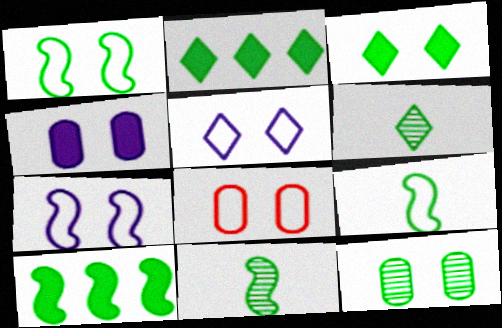[[1, 3, 12], 
[1, 5, 8], 
[1, 10, 11], 
[2, 9, 12], 
[4, 8, 12]]